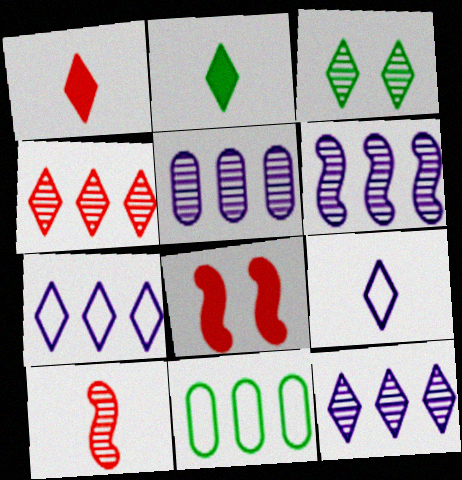[[1, 3, 7], 
[3, 5, 10], 
[5, 6, 12]]